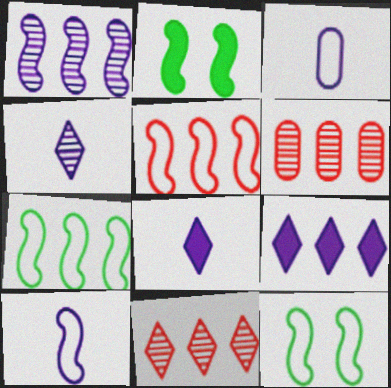[[2, 3, 11], 
[5, 10, 12], 
[6, 7, 9], 
[6, 8, 12]]